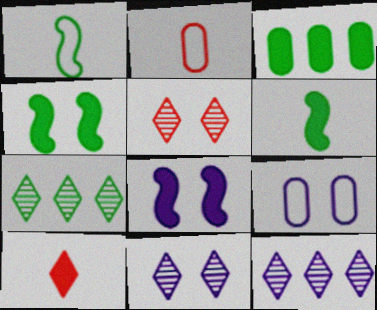[[2, 4, 12], 
[2, 7, 8], 
[3, 8, 10], 
[4, 5, 9], 
[8, 9, 11]]